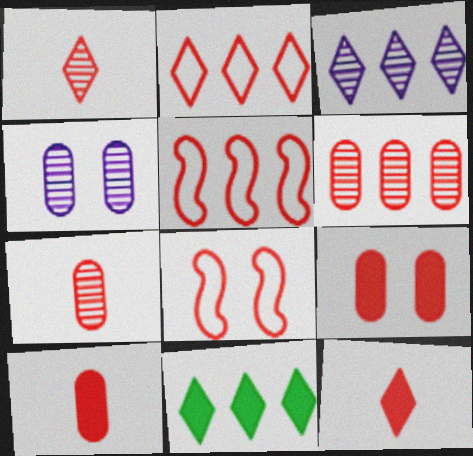[[1, 5, 9], 
[2, 3, 11], 
[6, 8, 12]]